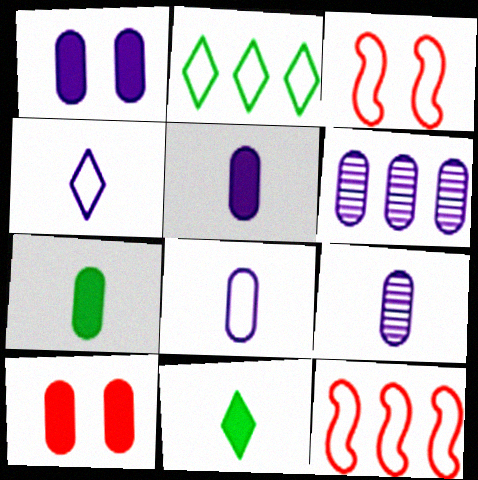[[1, 6, 8], 
[2, 3, 8], 
[3, 6, 11], 
[5, 8, 9]]